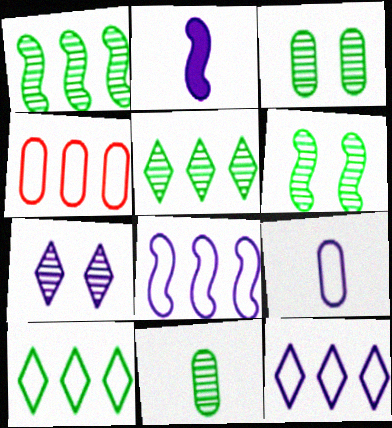[[4, 8, 10], 
[5, 6, 11]]